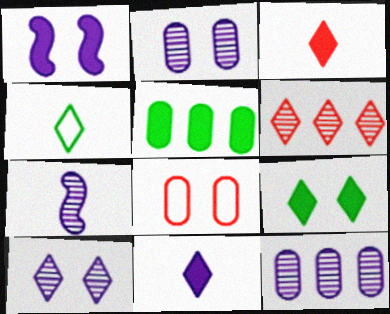[[1, 3, 5], 
[7, 10, 12]]